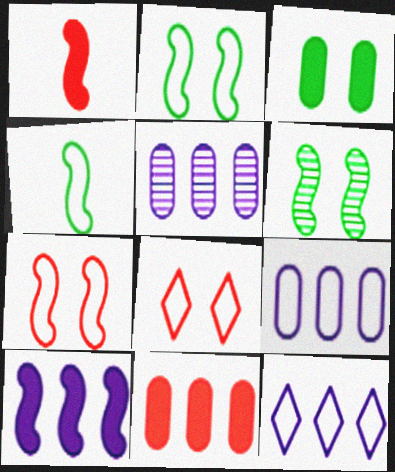[[4, 8, 9], 
[5, 10, 12]]